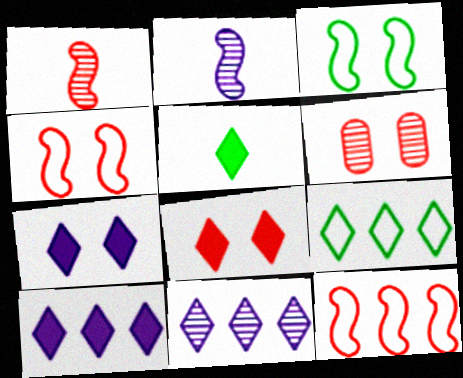[[3, 6, 7], 
[4, 6, 8], 
[5, 8, 10]]